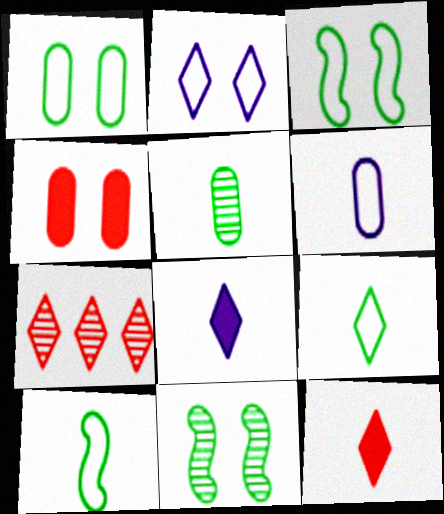[[2, 4, 11]]